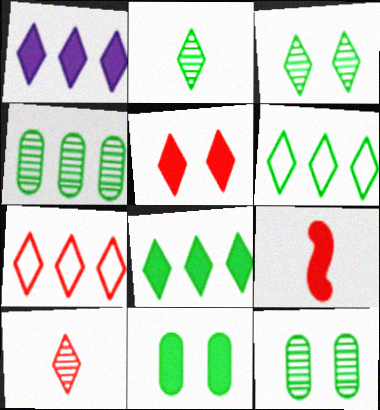[[1, 9, 11], 
[5, 7, 10]]